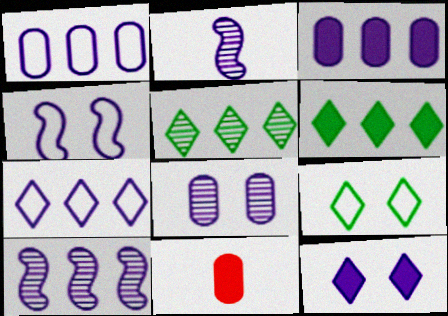[[1, 2, 12], 
[3, 7, 10], 
[4, 5, 11], 
[4, 8, 12], 
[9, 10, 11]]